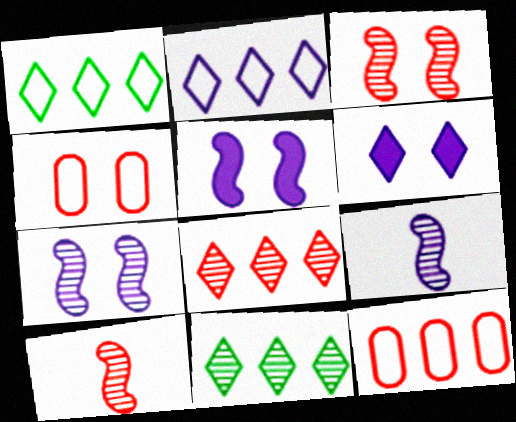[]